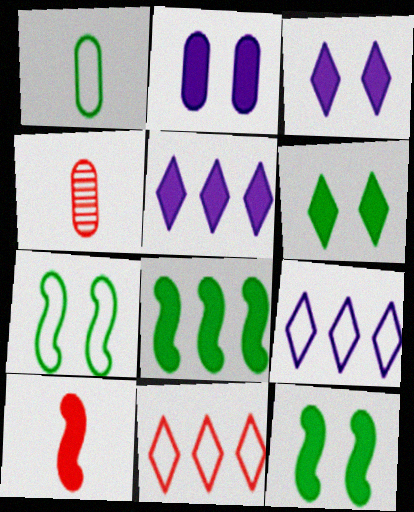[[4, 5, 7], 
[4, 9, 12]]